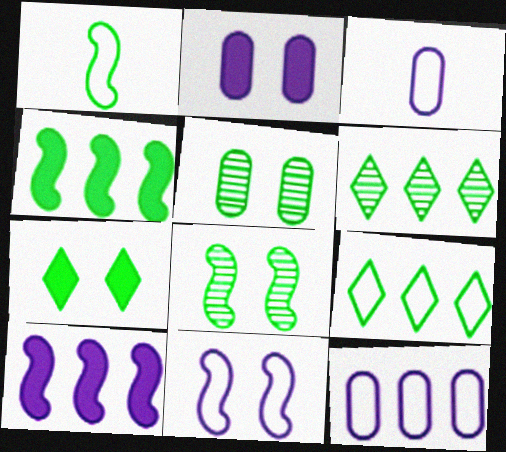[[1, 4, 8]]